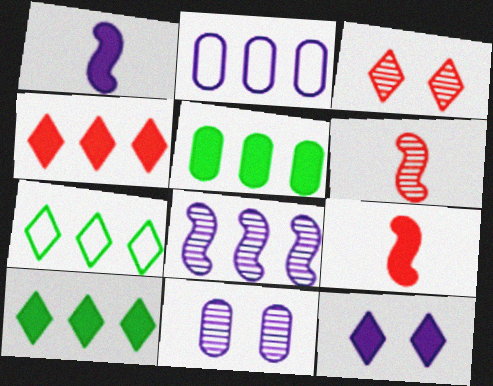[[5, 9, 12], 
[7, 9, 11]]